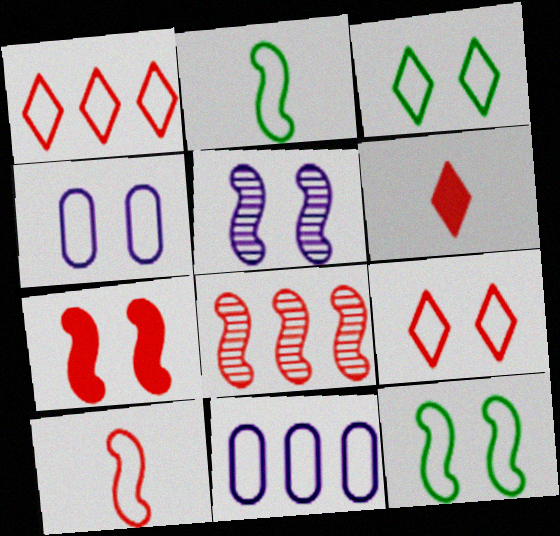[[1, 2, 4], 
[2, 9, 11], 
[3, 10, 11], 
[4, 9, 12], 
[5, 7, 12], 
[7, 8, 10]]